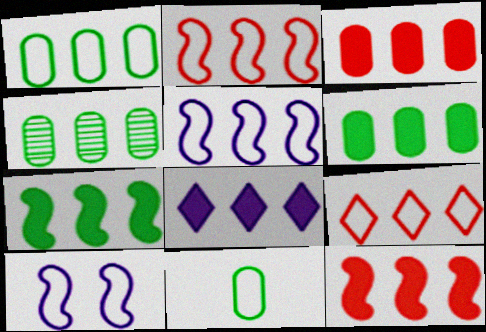[[1, 4, 6], 
[1, 5, 9], 
[2, 4, 8], 
[3, 7, 8], 
[6, 8, 12], 
[9, 10, 11]]